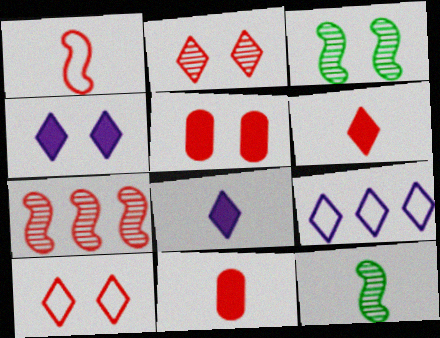[[3, 9, 11], 
[5, 9, 12], 
[7, 10, 11]]